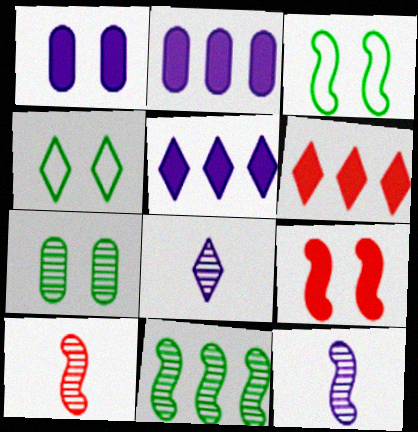[[2, 4, 10], 
[4, 6, 8]]